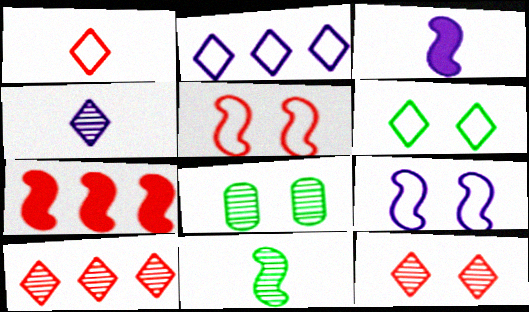[[1, 2, 6], 
[7, 9, 11]]